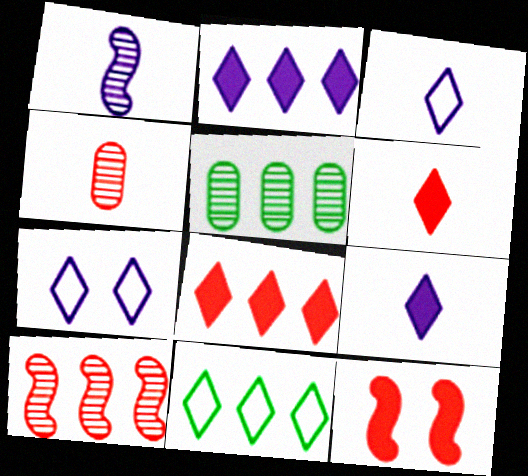[[3, 5, 12]]